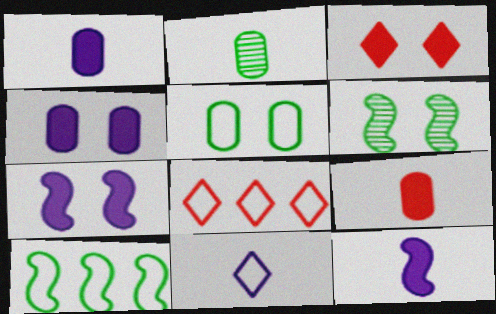[[1, 6, 8], 
[2, 7, 8]]